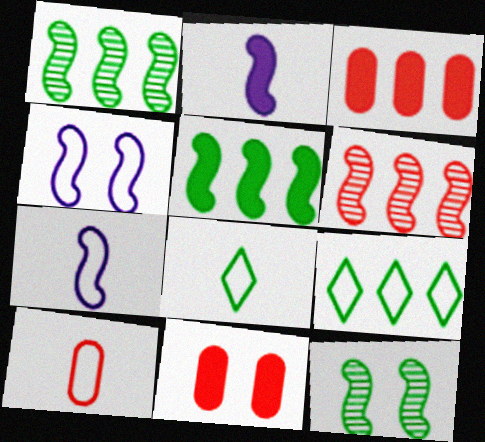[[4, 9, 10], 
[7, 8, 10]]